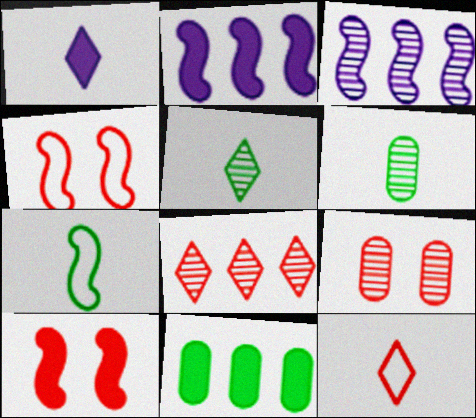[[1, 5, 12], 
[1, 10, 11], 
[3, 5, 9], 
[3, 7, 10]]